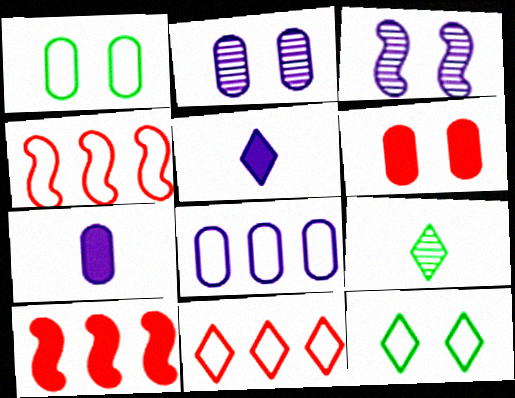[[1, 2, 6], 
[2, 7, 8], 
[3, 5, 8], 
[3, 6, 12]]